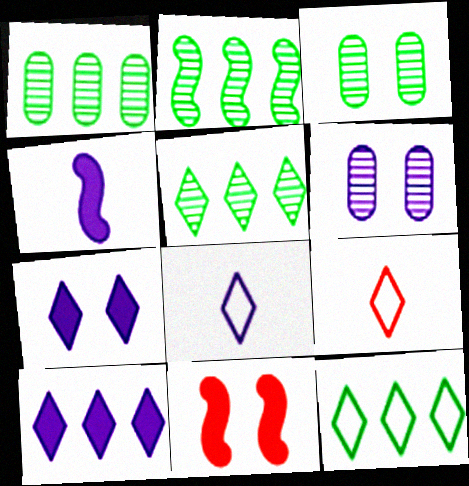[[1, 2, 5], 
[1, 8, 11], 
[5, 7, 9]]